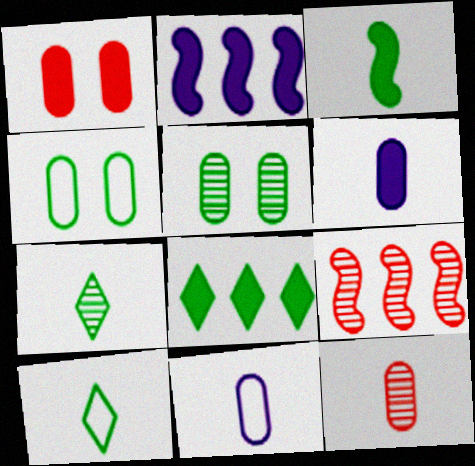[]